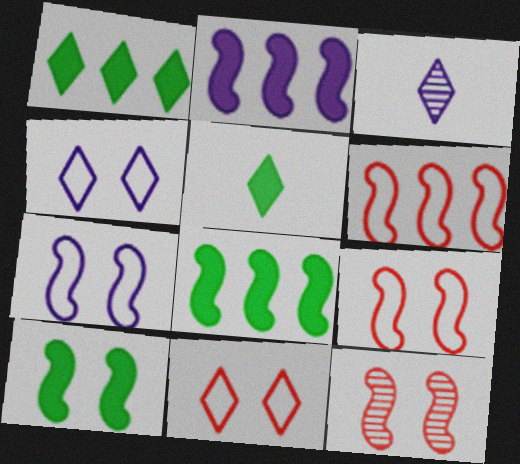[[1, 3, 11], 
[7, 10, 12]]